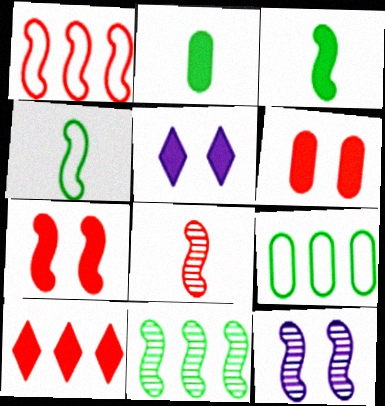[[1, 3, 12], 
[1, 7, 8], 
[5, 8, 9], 
[8, 11, 12]]